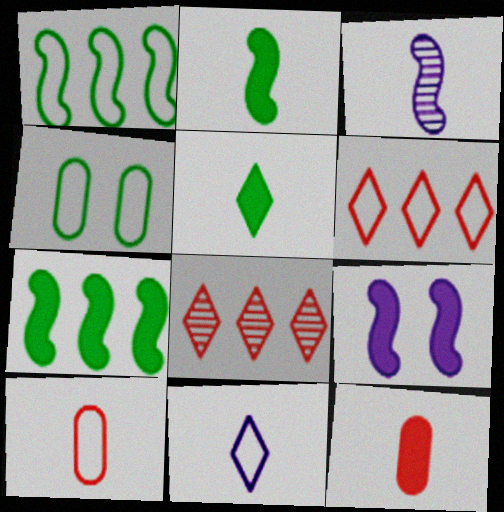[[3, 5, 10]]